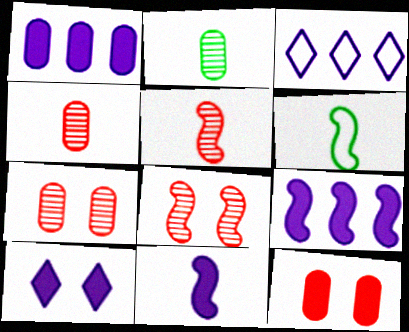[[1, 10, 11], 
[5, 6, 11], 
[6, 8, 9]]